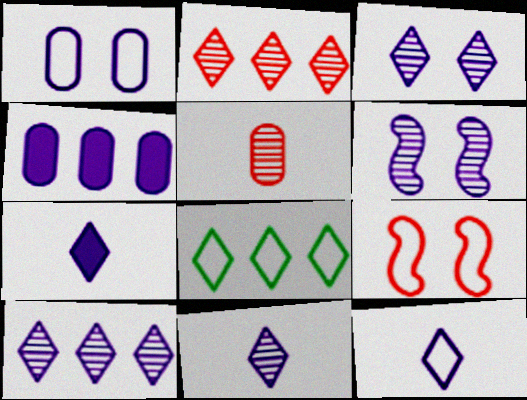[[3, 10, 11], 
[4, 6, 12], 
[7, 11, 12]]